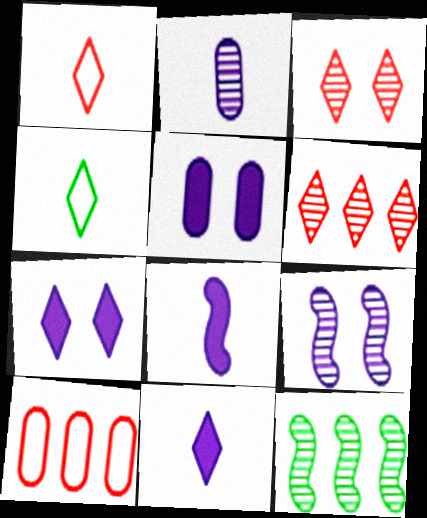[[1, 5, 12], 
[2, 3, 12], 
[4, 6, 7]]